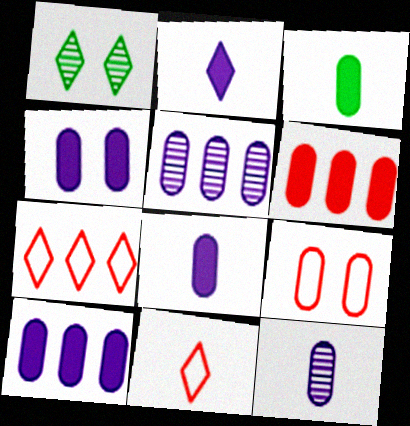[[1, 2, 7], 
[3, 4, 6], 
[3, 5, 9], 
[4, 8, 10]]